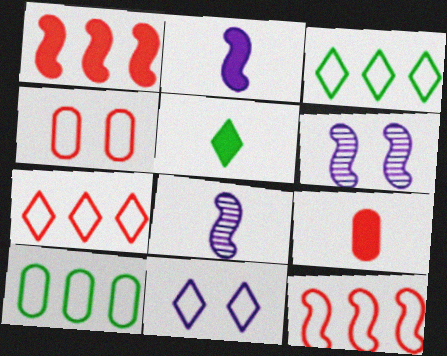[[2, 5, 9], 
[3, 6, 9]]